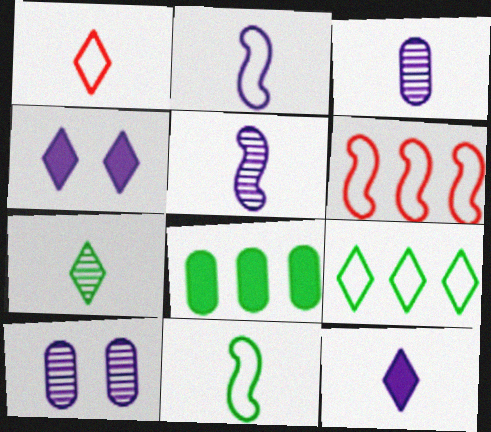[[1, 7, 12], 
[2, 3, 12]]